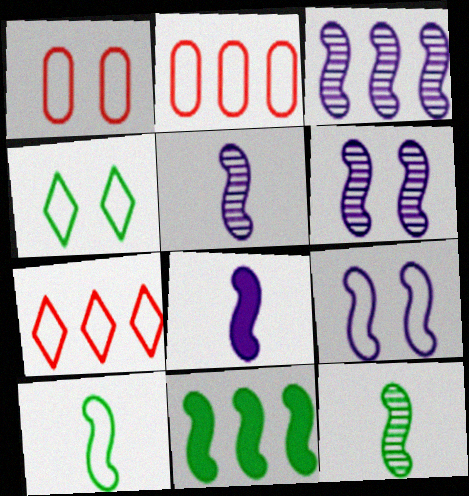[[1, 4, 9], 
[3, 5, 6], 
[3, 8, 9]]